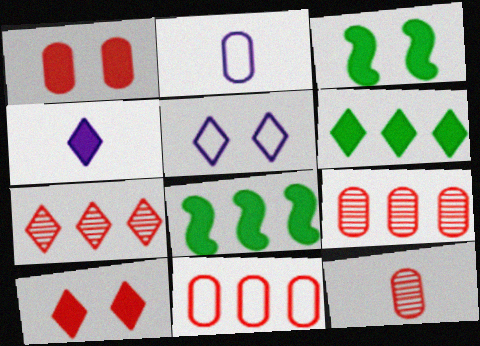[[1, 4, 8], 
[1, 11, 12], 
[2, 3, 7], 
[4, 6, 10], 
[5, 8, 12]]